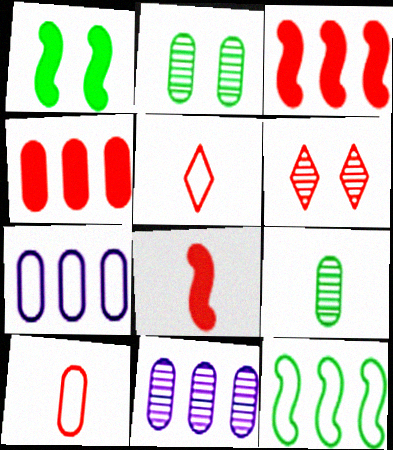[[1, 5, 11], 
[3, 6, 10]]